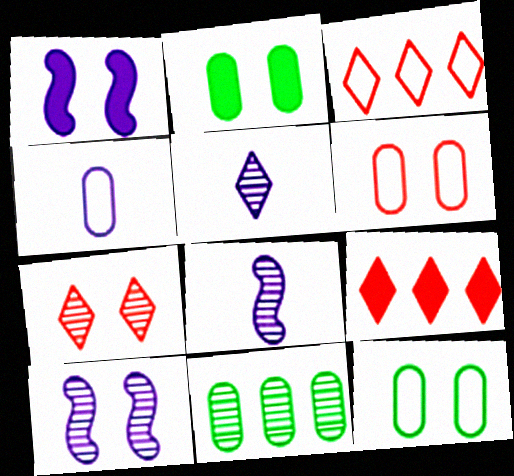[[1, 7, 12], 
[2, 3, 8], 
[7, 8, 11], 
[8, 9, 12]]